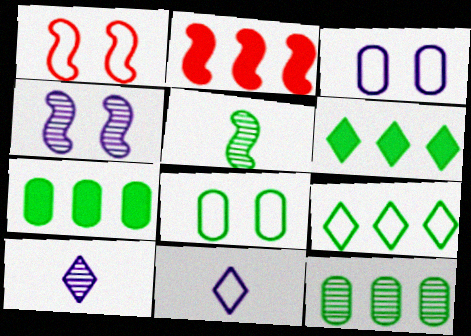[[1, 7, 10], 
[2, 8, 10], 
[5, 6, 8]]